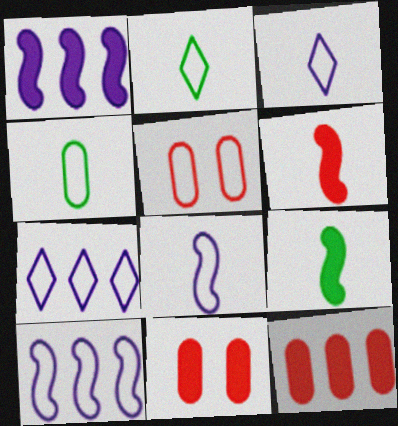[[2, 5, 10]]